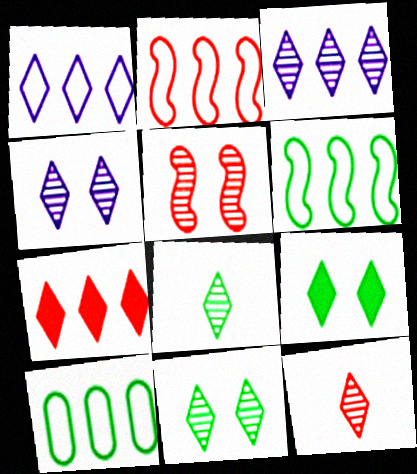[[1, 2, 10], 
[1, 9, 12], 
[3, 11, 12]]